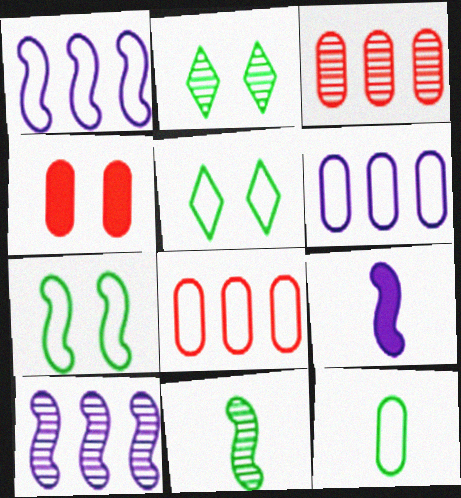[[2, 8, 9], 
[3, 5, 9]]